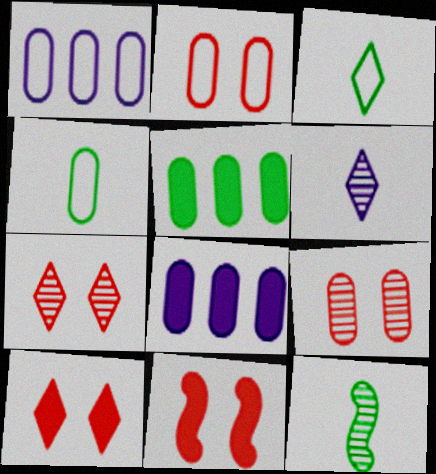[[1, 2, 4], 
[1, 10, 12], 
[2, 7, 11], 
[4, 8, 9]]